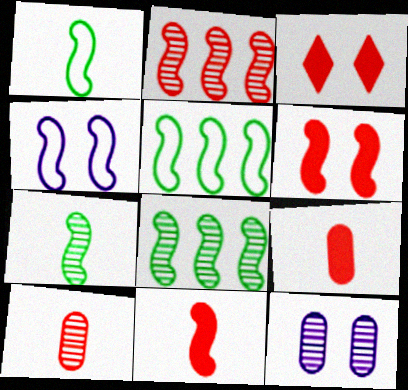[[4, 8, 11]]